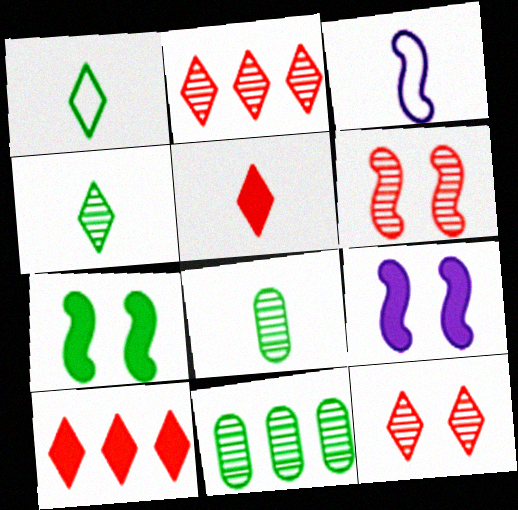[[1, 7, 11], 
[3, 5, 8]]